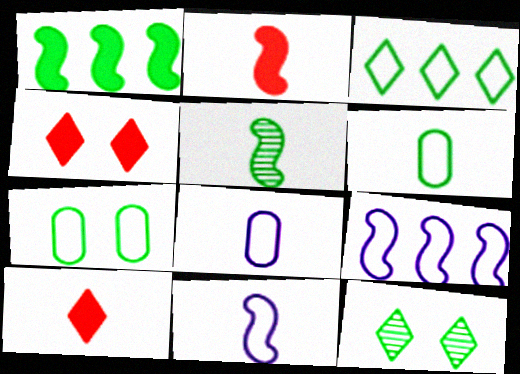[[1, 6, 12], 
[2, 5, 11], 
[5, 8, 10]]